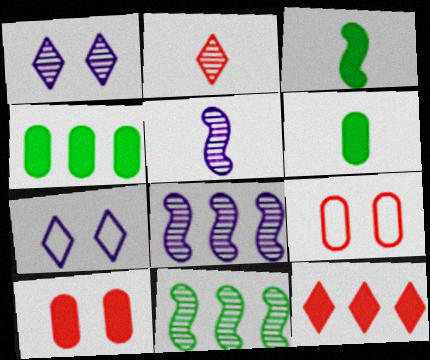[]